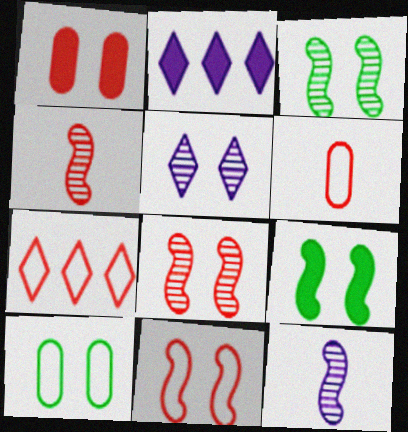[[1, 4, 7], 
[2, 3, 6], 
[2, 4, 10], 
[6, 7, 11]]